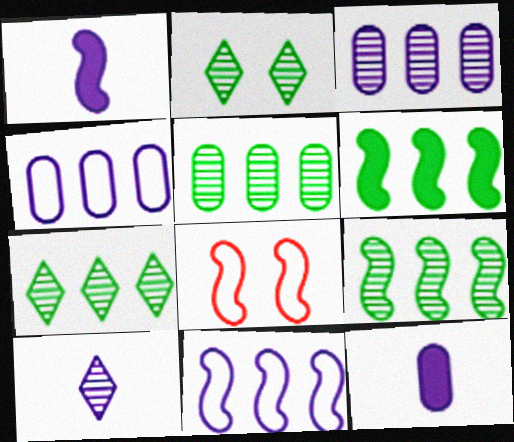[[1, 8, 9], 
[5, 7, 9], 
[7, 8, 12]]